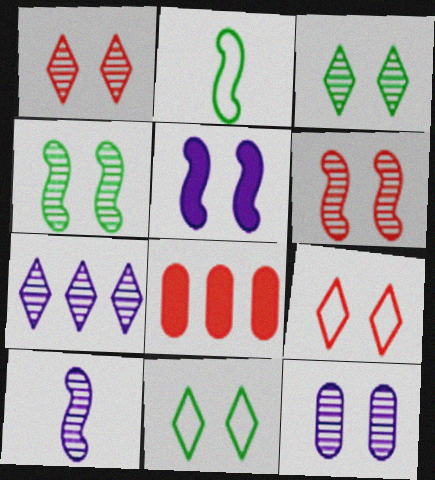[[1, 4, 12], 
[3, 6, 12], 
[7, 10, 12], 
[8, 10, 11]]